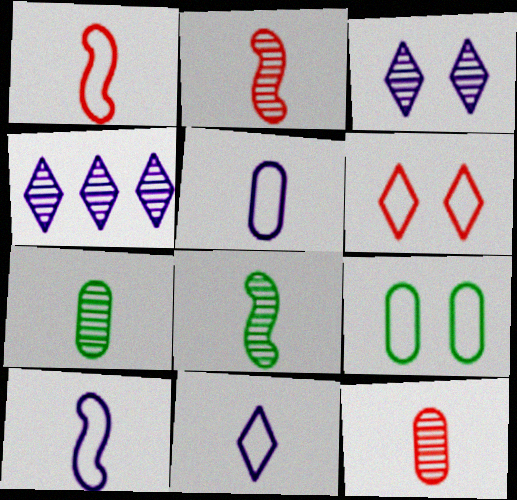[[5, 10, 11]]